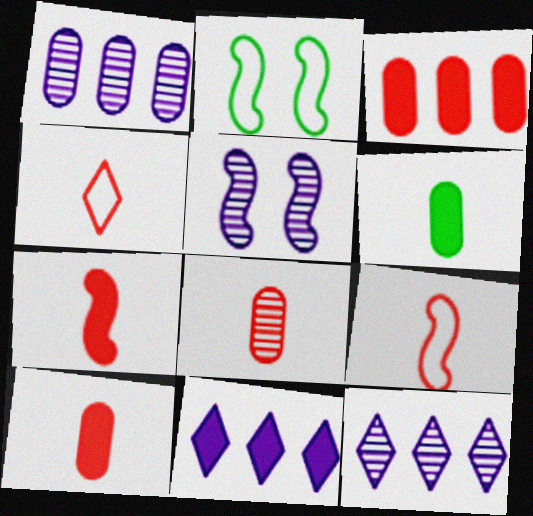[[2, 8, 11], 
[2, 10, 12], 
[4, 7, 8]]